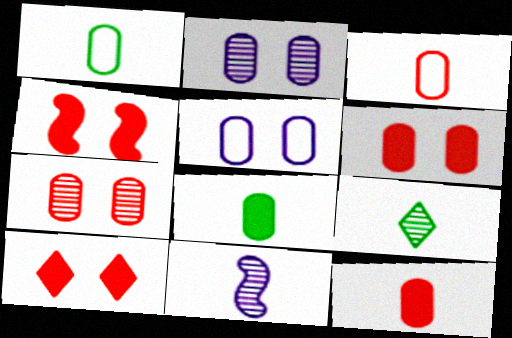[[4, 6, 10]]